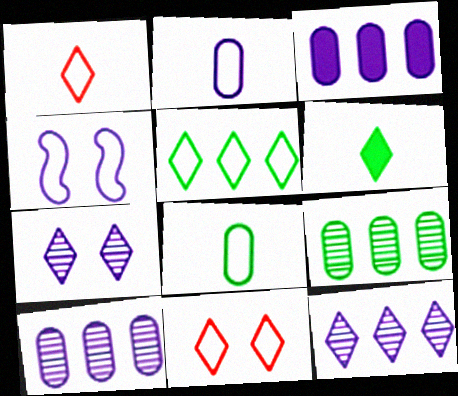[[6, 11, 12]]